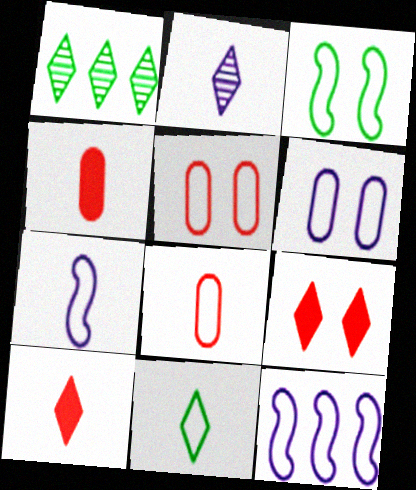[[2, 10, 11], 
[5, 11, 12], 
[7, 8, 11]]